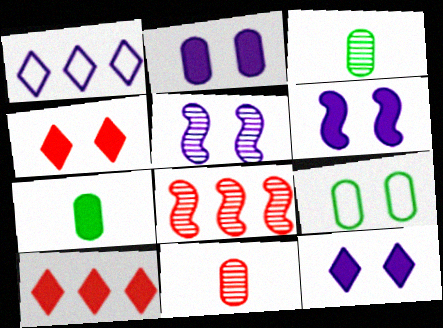[[2, 6, 12], 
[4, 5, 9], 
[6, 7, 10]]